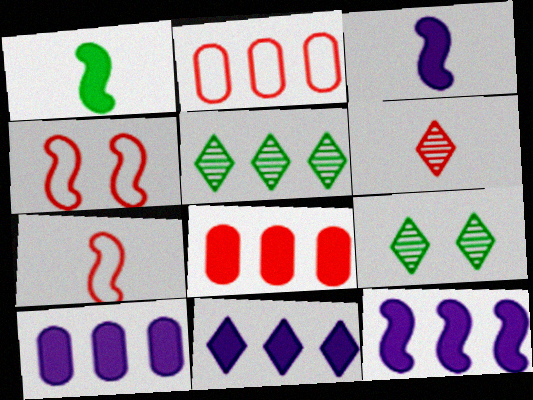[[2, 3, 9], 
[2, 5, 12], 
[4, 6, 8], 
[7, 9, 10], 
[10, 11, 12]]